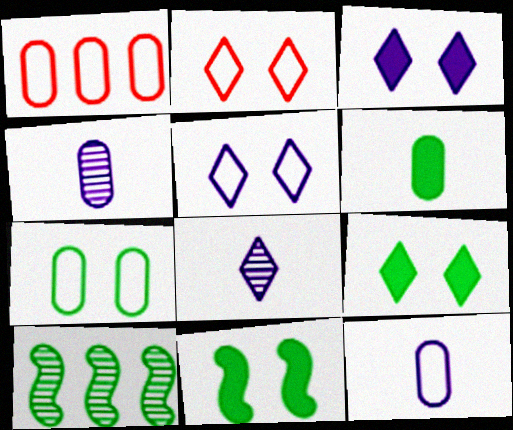[[1, 7, 12], 
[1, 8, 11]]